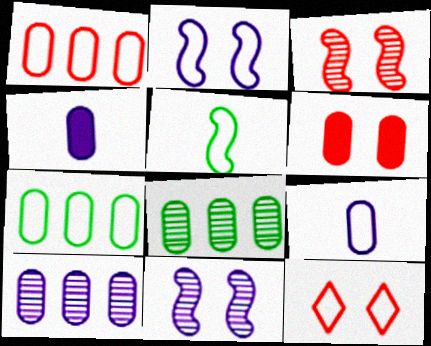[[3, 6, 12], 
[6, 8, 9]]